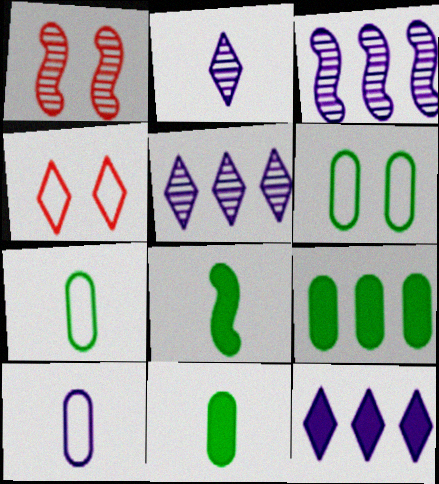[[1, 7, 12], 
[3, 4, 11]]